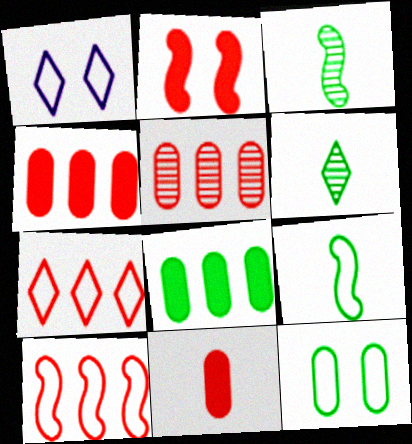[[1, 3, 4]]